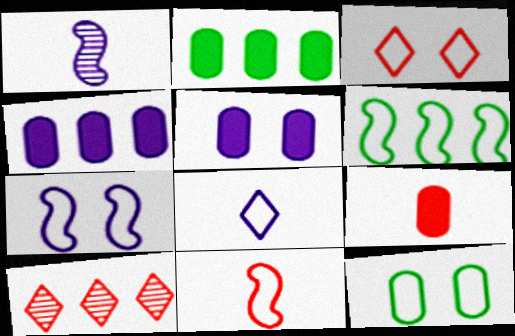[[1, 2, 3], 
[2, 5, 9], 
[3, 7, 12], 
[4, 6, 10], 
[6, 7, 11]]